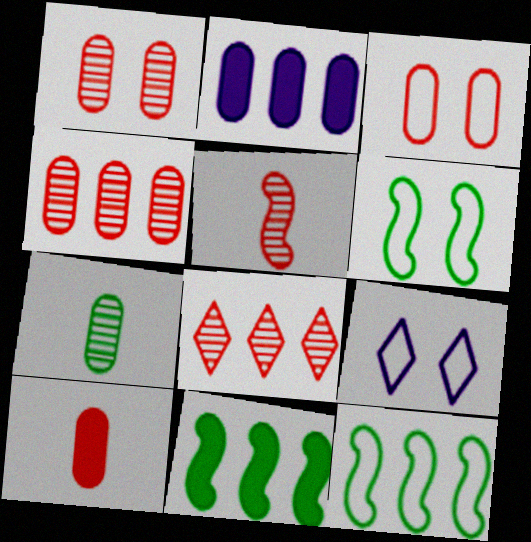[[1, 5, 8], 
[2, 3, 7], 
[2, 8, 12], 
[3, 4, 10], 
[3, 6, 9]]